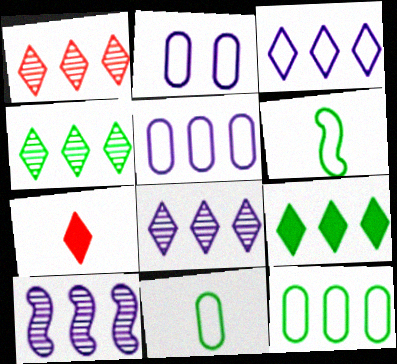[[1, 3, 9], 
[1, 4, 8]]